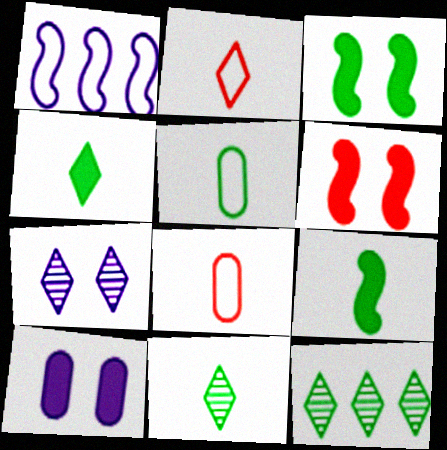[[3, 5, 12], 
[5, 9, 11]]